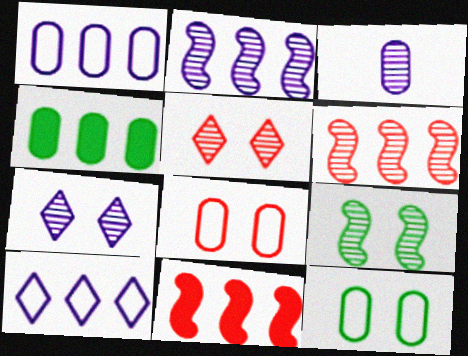[[2, 3, 7], 
[3, 4, 8], 
[4, 6, 10]]